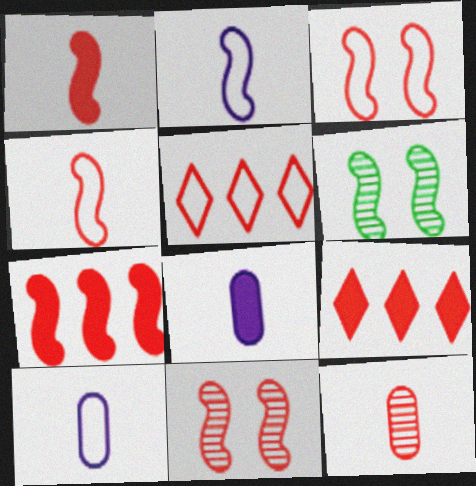[[2, 6, 7], 
[3, 9, 12], 
[4, 7, 11], 
[5, 6, 8], 
[6, 9, 10]]